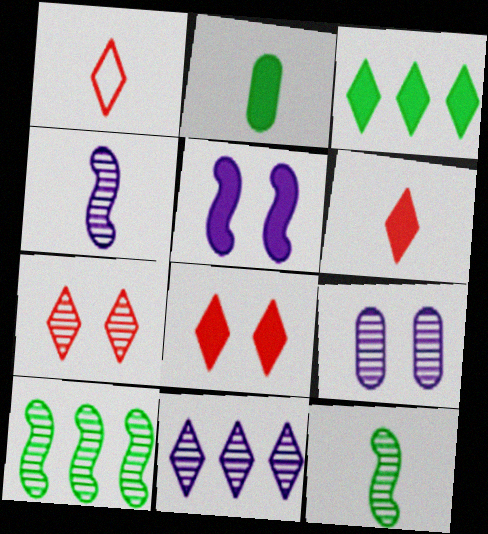[[1, 2, 4], 
[4, 9, 11]]